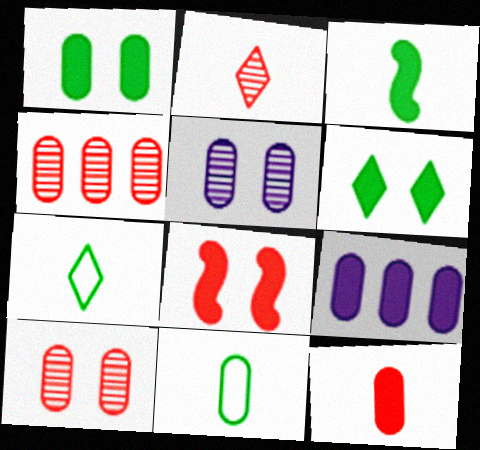[[1, 9, 12], 
[9, 10, 11]]